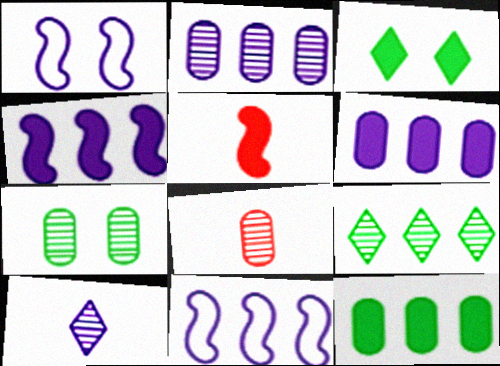[[1, 6, 10], 
[2, 7, 8], 
[3, 5, 6], 
[3, 8, 11]]